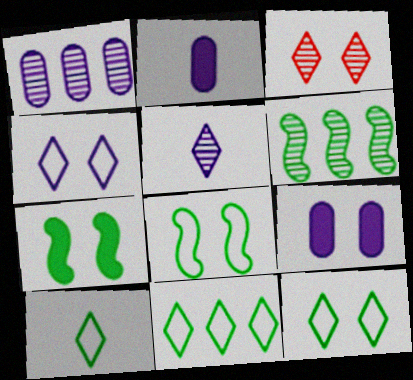[[3, 8, 9], 
[10, 11, 12]]